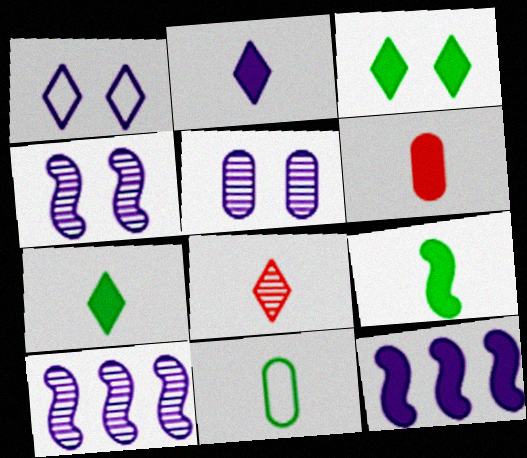[[2, 6, 9], 
[3, 6, 12]]